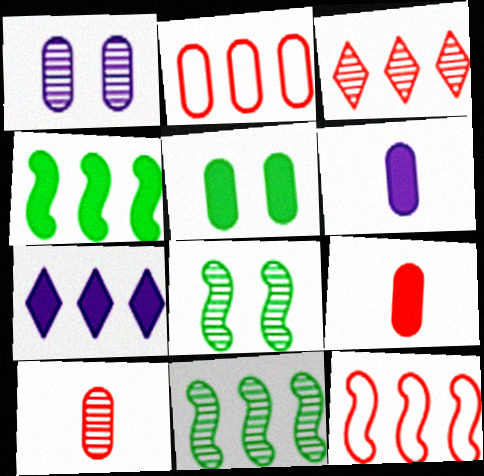[[2, 7, 11]]